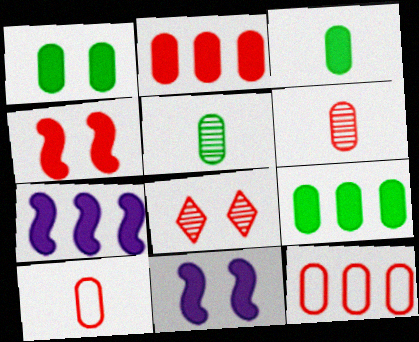[[1, 3, 9]]